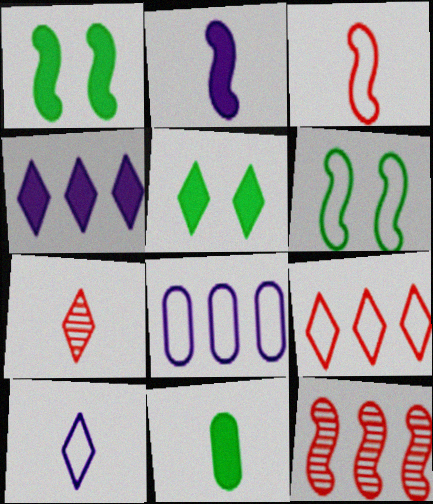[[1, 7, 8], 
[2, 6, 12]]